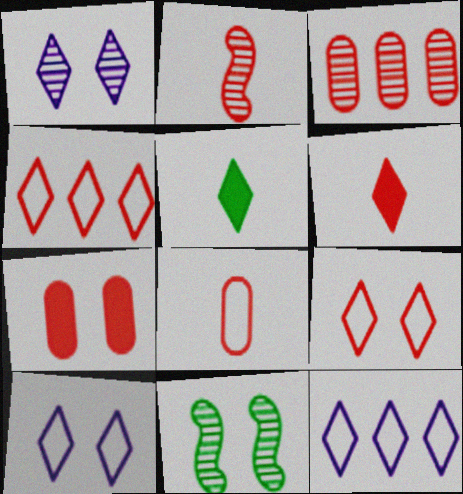[[1, 4, 5], 
[2, 4, 7], 
[2, 6, 8], 
[3, 7, 8], 
[7, 10, 11]]